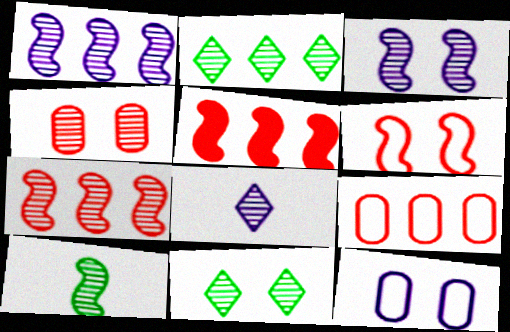[[3, 4, 11], 
[3, 7, 10]]